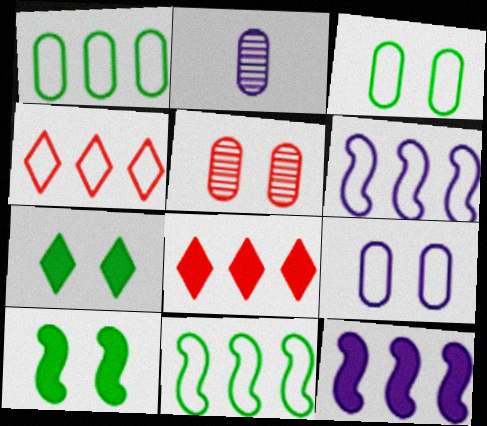[[1, 4, 6], 
[2, 4, 10]]